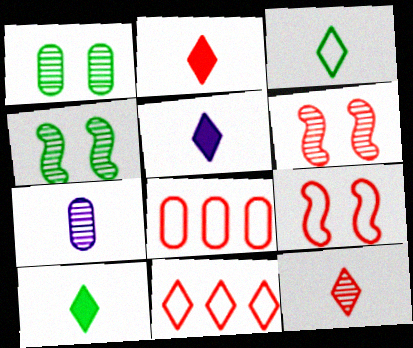[[2, 5, 10], 
[2, 6, 8], 
[3, 5, 12], 
[4, 5, 8]]